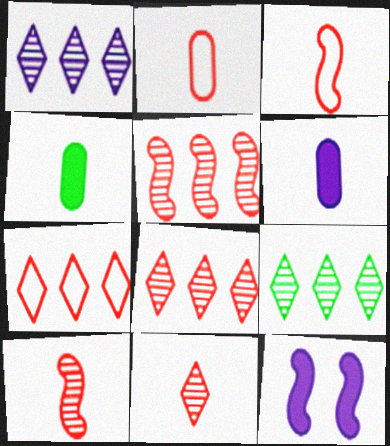[[1, 8, 9], 
[2, 9, 12]]